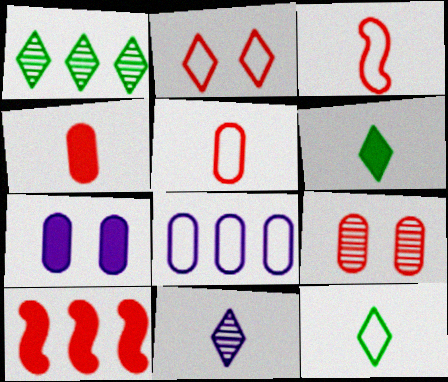[[1, 3, 7], 
[1, 8, 10], 
[6, 7, 10]]